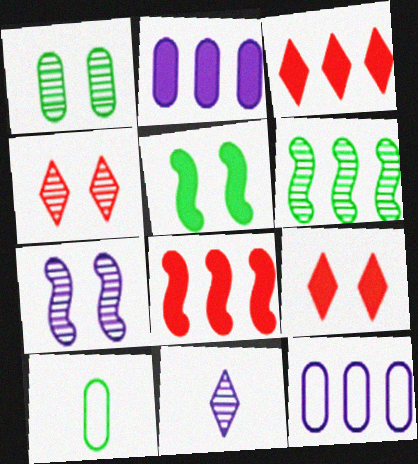[[1, 4, 7], 
[3, 6, 12], 
[3, 7, 10]]